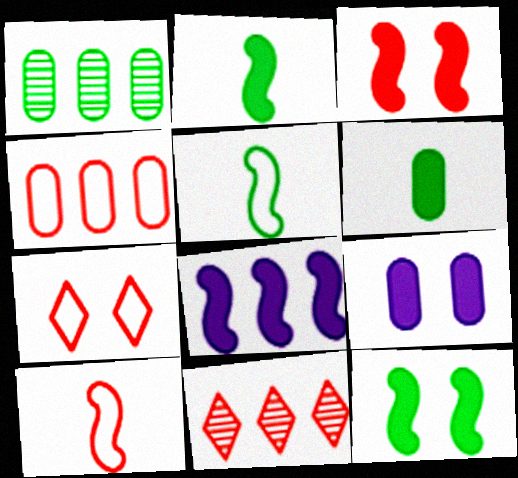[[2, 3, 8], 
[4, 7, 10], 
[5, 9, 11]]